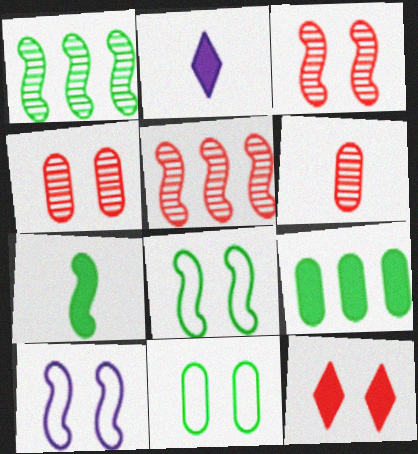[[1, 7, 8], 
[2, 5, 11], 
[5, 7, 10]]